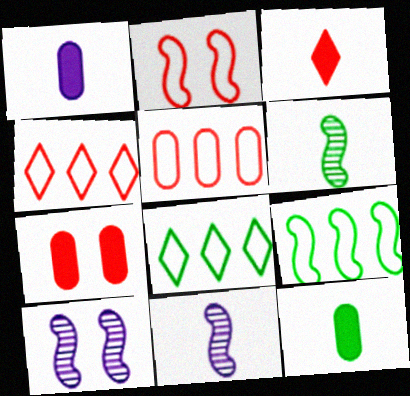[[4, 10, 12], 
[7, 8, 11]]